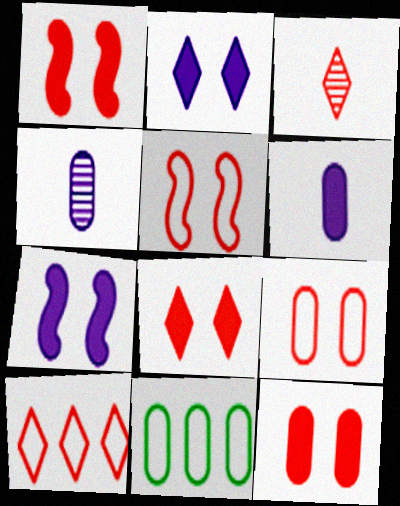[[1, 8, 12], 
[3, 7, 11], 
[3, 8, 10], 
[4, 11, 12]]